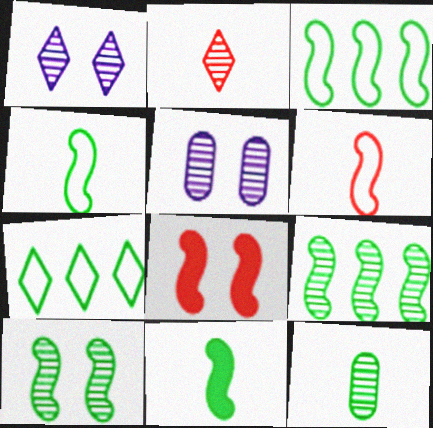[[2, 5, 9], 
[3, 10, 11]]